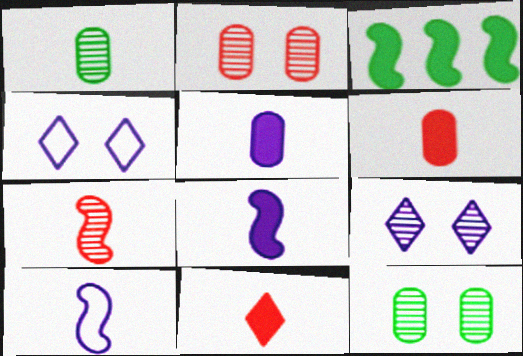[[1, 10, 11]]